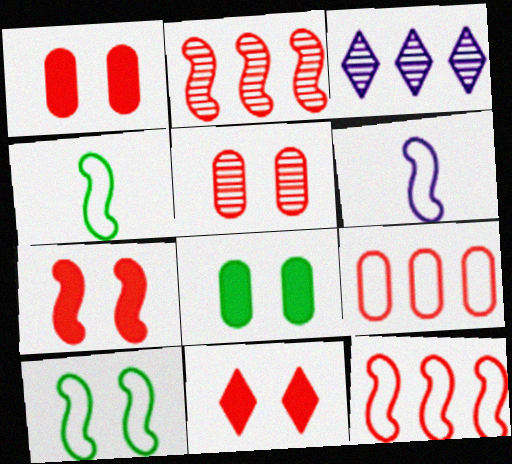[[1, 3, 4], 
[1, 7, 11], 
[6, 10, 12]]